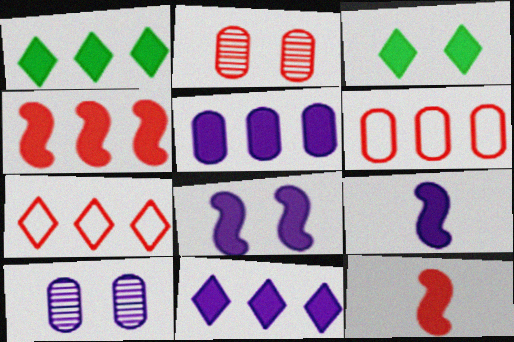[[1, 4, 5], 
[2, 7, 12], 
[3, 5, 12]]